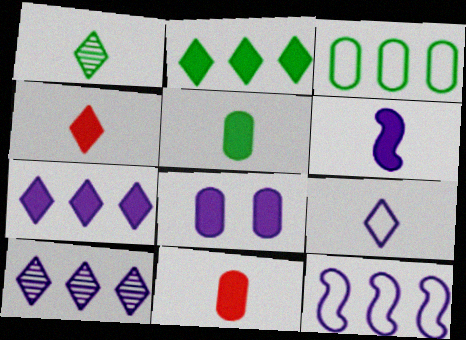[[1, 4, 9], 
[4, 5, 6], 
[6, 7, 8]]